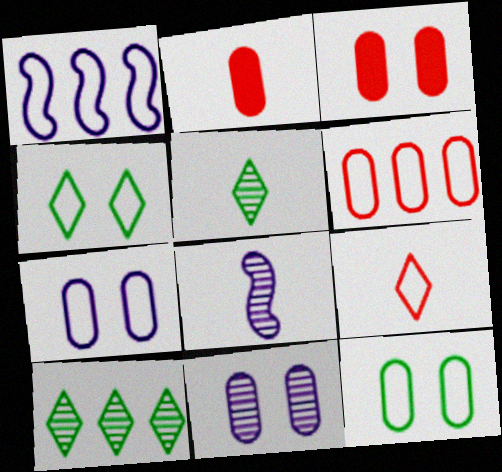[[1, 3, 5], 
[1, 9, 12], 
[3, 11, 12]]